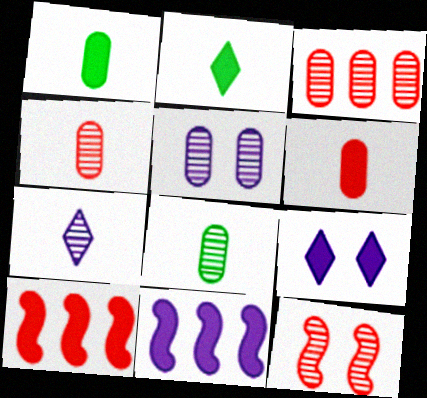[[1, 9, 10], 
[3, 5, 8]]